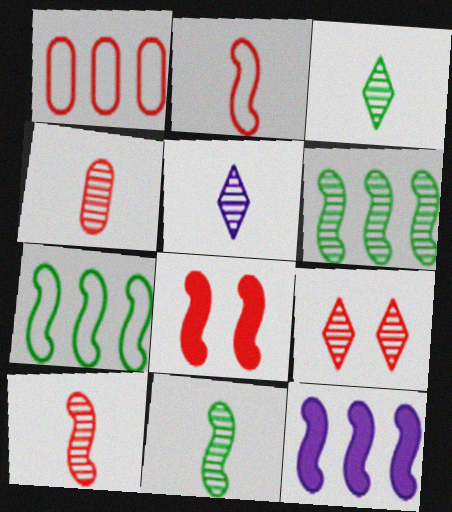[[4, 5, 11]]